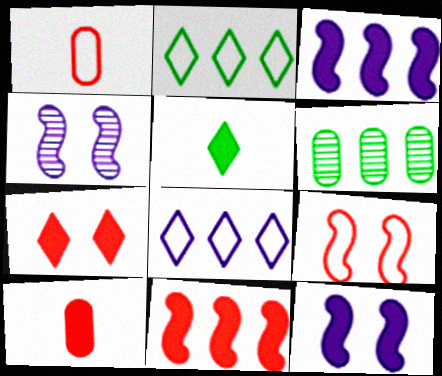[[2, 4, 10], 
[6, 8, 11], 
[7, 10, 11]]